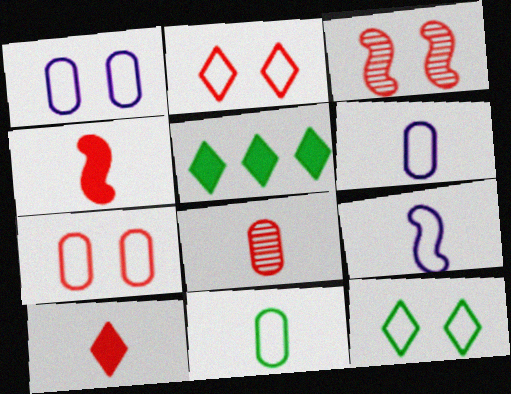[[3, 5, 6]]